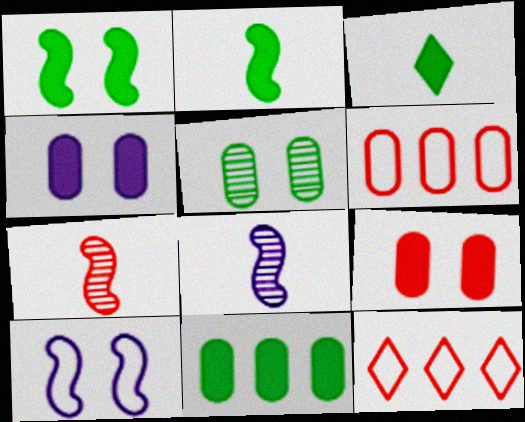[[1, 3, 11], 
[7, 9, 12]]